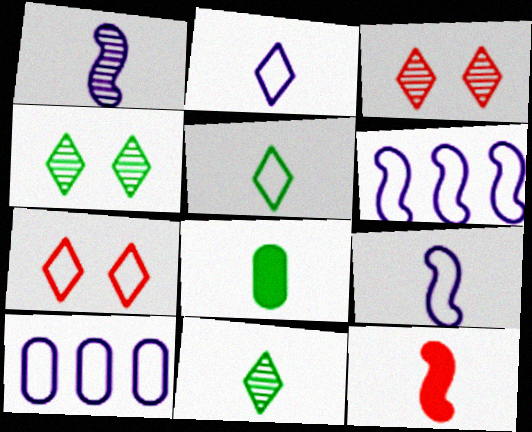[[3, 6, 8], 
[4, 10, 12]]